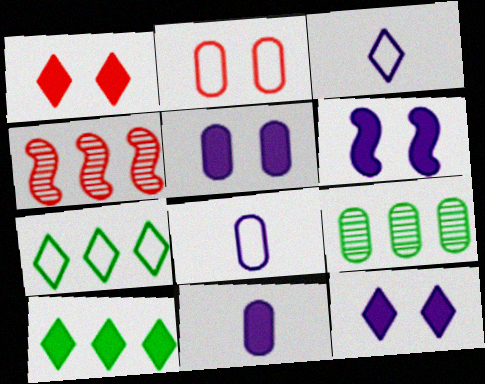[[2, 9, 11], 
[5, 6, 12]]